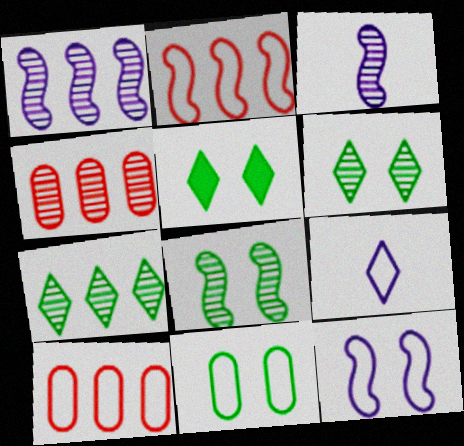[[1, 4, 7], 
[2, 9, 11], 
[3, 4, 6], 
[3, 5, 10], 
[5, 8, 11]]